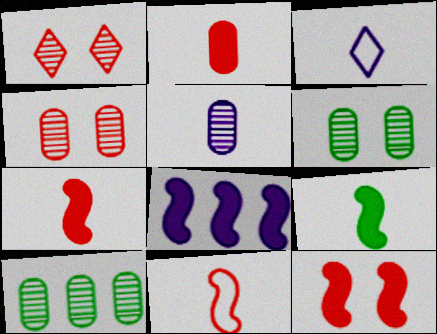[[3, 10, 12], 
[4, 5, 10], 
[8, 9, 12]]